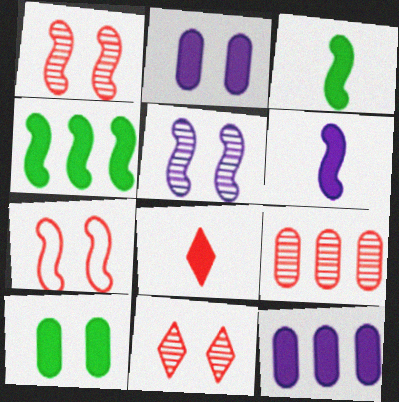[[2, 4, 8], 
[7, 8, 9]]